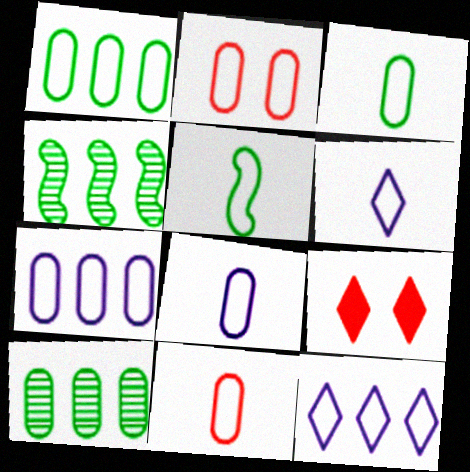[[1, 2, 8], 
[2, 3, 7], 
[2, 5, 12], 
[3, 8, 11], 
[4, 8, 9], 
[5, 6, 11]]